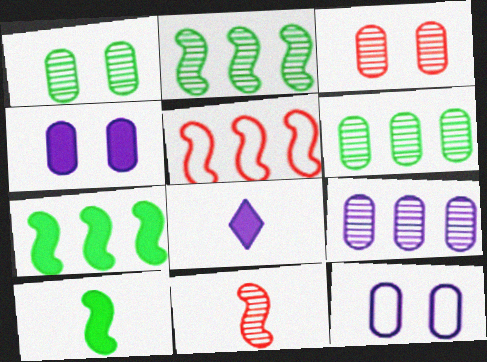[[1, 5, 8]]